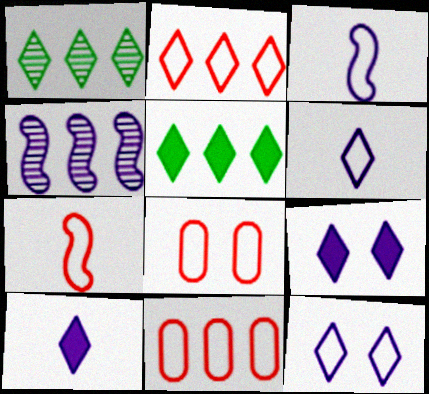[[2, 7, 8], 
[4, 5, 11]]